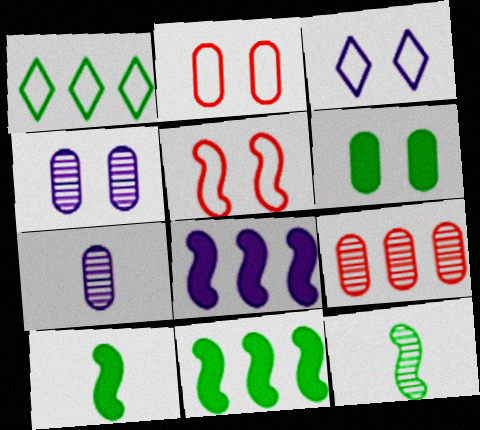[[1, 6, 12], 
[1, 8, 9], 
[2, 4, 6], 
[3, 7, 8], 
[3, 9, 10], 
[5, 8, 12]]